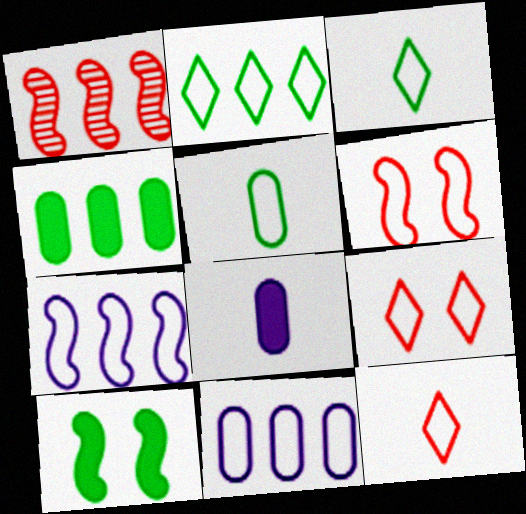[[3, 6, 11], 
[5, 7, 9]]